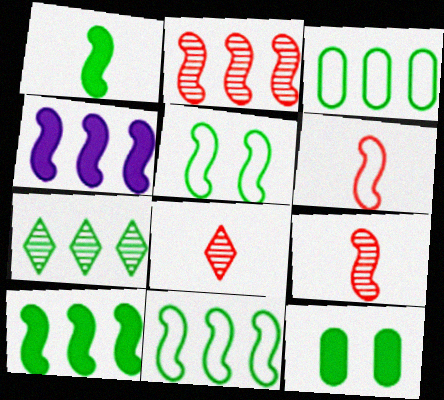[[2, 4, 11], 
[3, 7, 10], 
[4, 5, 9]]